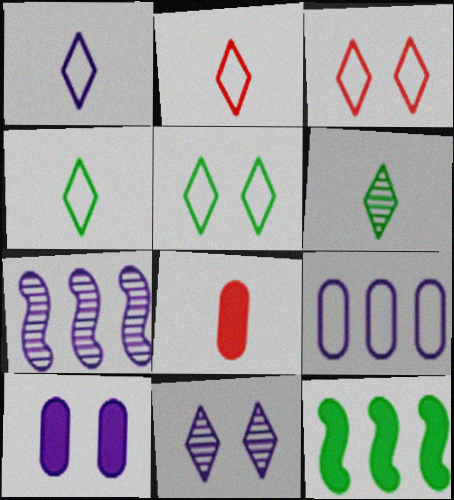[[1, 2, 4], 
[1, 7, 10], 
[5, 7, 8]]